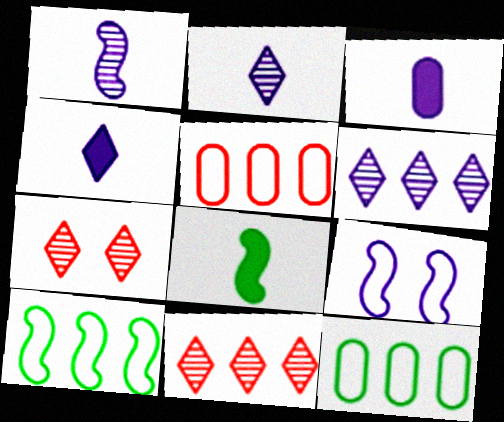[[3, 6, 9], 
[3, 7, 10]]